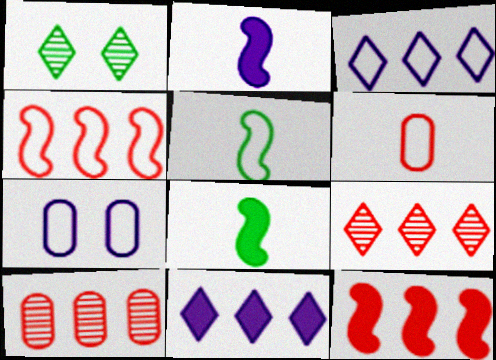[[7, 8, 9]]